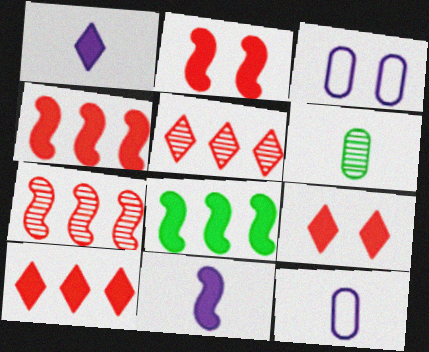[[2, 8, 11]]